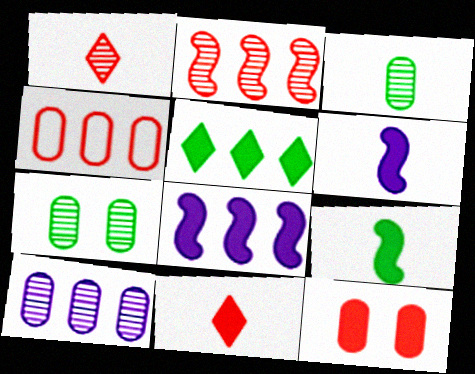[[5, 6, 12]]